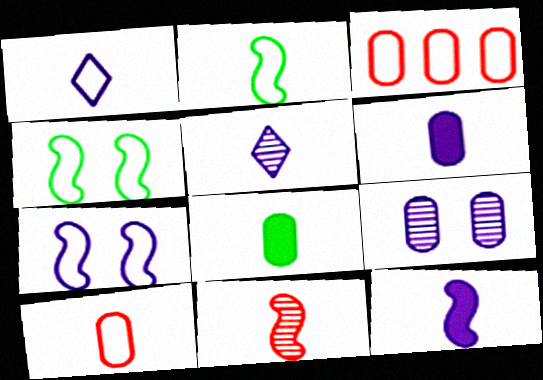[[1, 2, 10], 
[1, 3, 4], 
[1, 8, 11], 
[2, 11, 12], 
[3, 8, 9]]